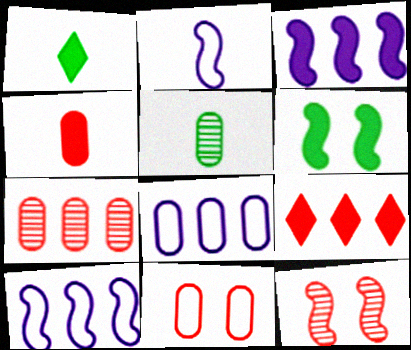[[1, 8, 12], 
[4, 7, 11]]